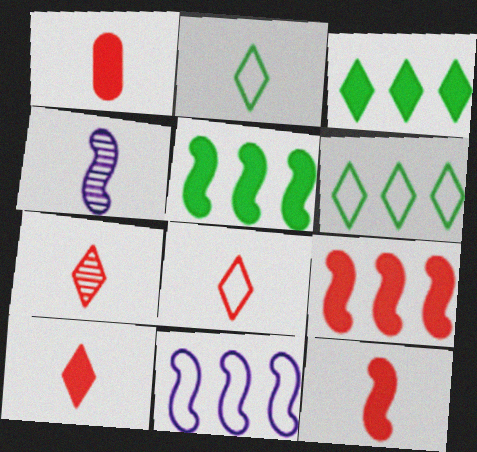[[1, 2, 4], 
[1, 10, 12], 
[7, 8, 10]]